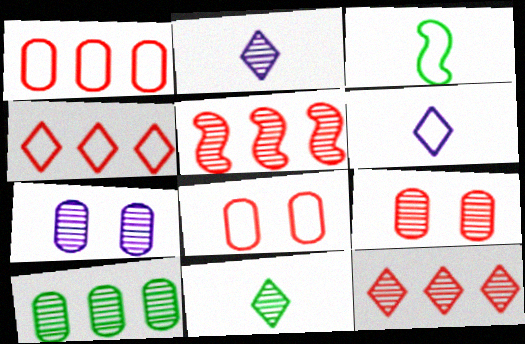[[5, 7, 11]]